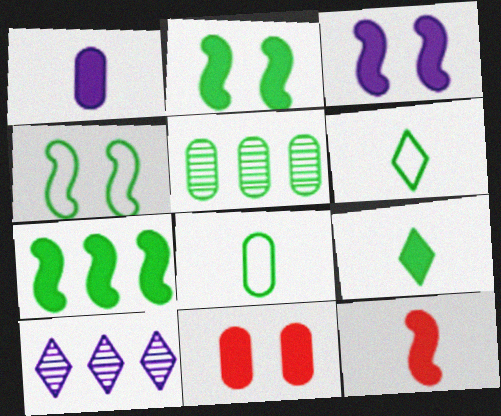[[1, 9, 12], 
[2, 5, 6], 
[3, 7, 12], 
[4, 5, 9]]